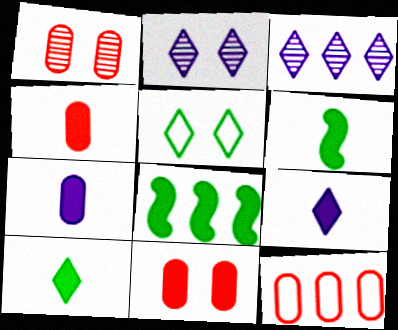[[1, 4, 12], 
[2, 6, 12], 
[3, 8, 12], 
[4, 6, 9], 
[8, 9, 11]]